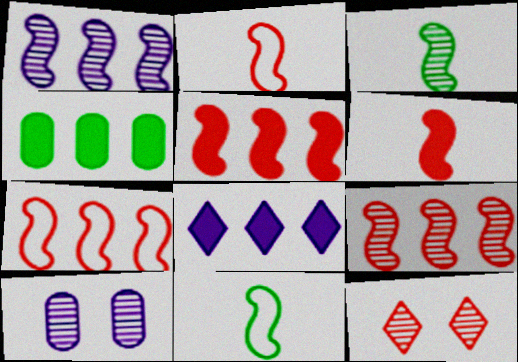[[4, 5, 8], 
[5, 7, 9]]